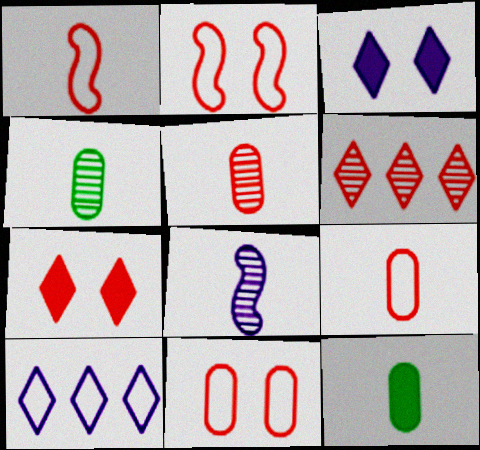[]